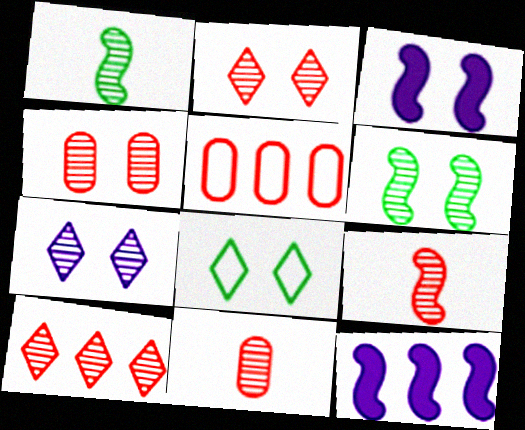[[3, 4, 8], 
[4, 6, 7], 
[4, 9, 10], 
[8, 11, 12]]